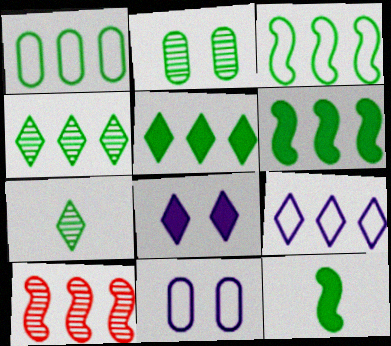[[1, 4, 6]]